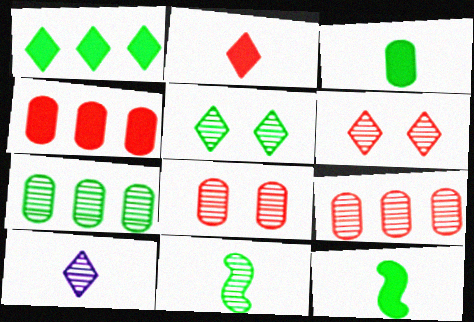[[5, 7, 11]]